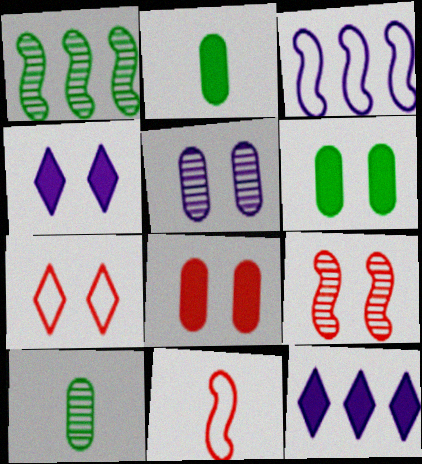[[7, 8, 9]]